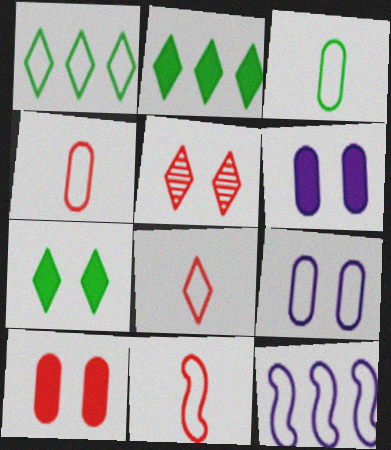[[1, 9, 11], 
[4, 8, 11]]